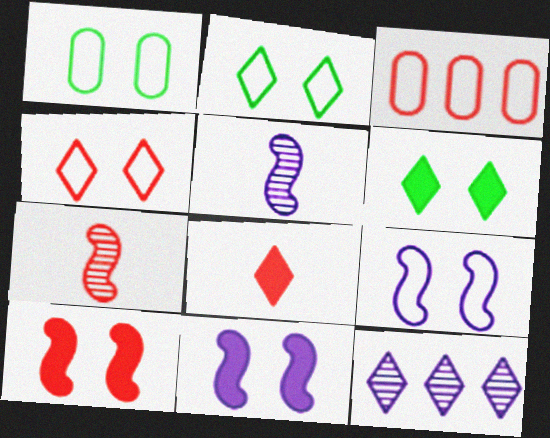[[1, 4, 9], 
[2, 8, 12], 
[3, 5, 6]]